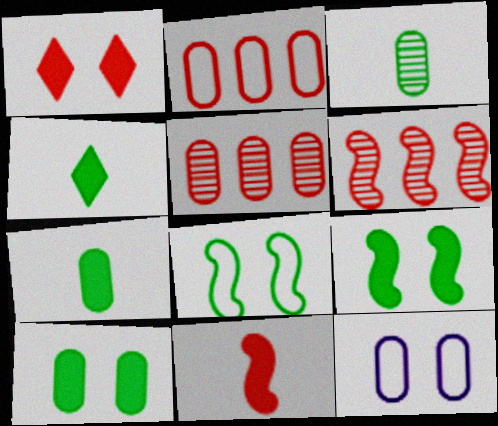[[4, 6, 12], 
[5, 7, 12]]